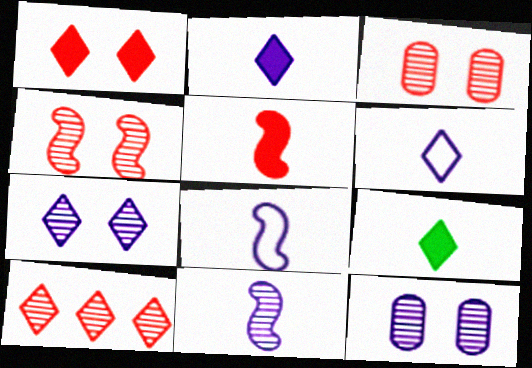[]